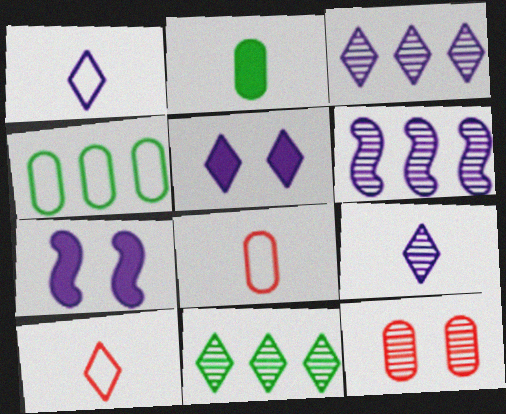[[1, 3, 5], 
[5, 10, 11], 
[7, 8, 11]]